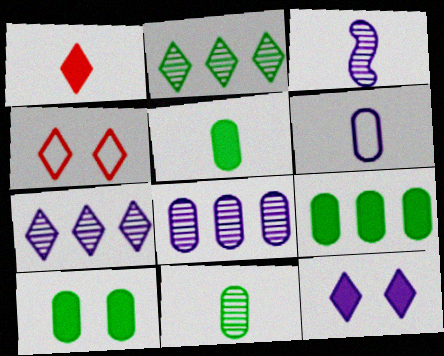[[3, 4, 9], 
[5, 9, 10]]